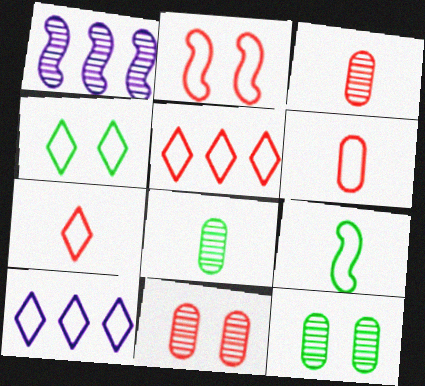[[2, 5, 6], 
[4, 7, 10]]